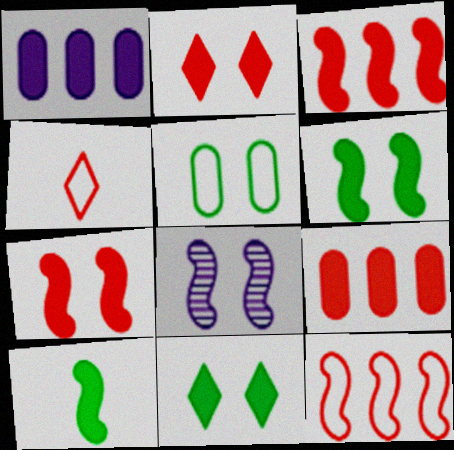[[1, 2, 10], 
[2, 5, 8], 
[8, 10, 12]]